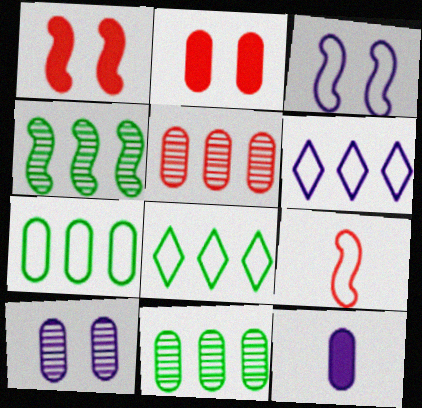[]